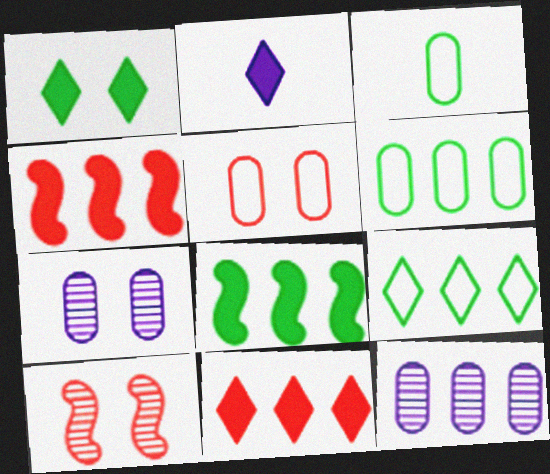[[1, 2, 11], 
[2, 6, 10], 
[4, 9, 12]]